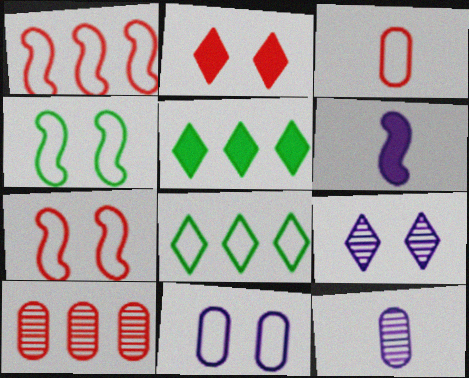[[5, 7, 12]]